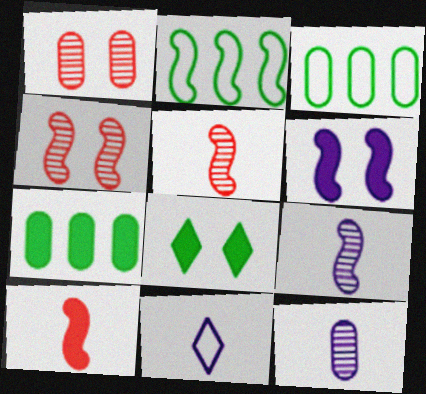[[2, 5, 6], 
[4, 7, 11]]